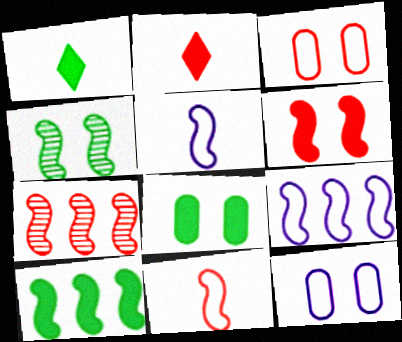[[1, 7, 12], 
[1, 8, 10], 
[2, 3, 7], 
[6, 7, 11], 
[7, 9, 10]]